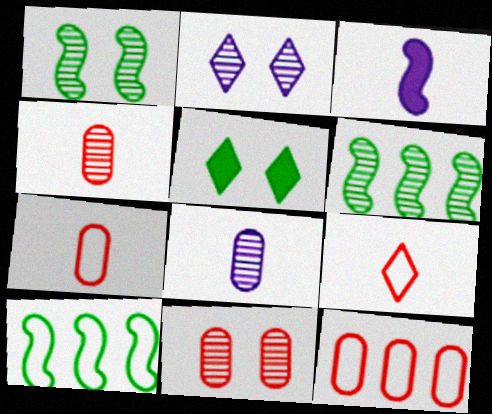[[1, 2, 11], 
[2, 4, 6]]